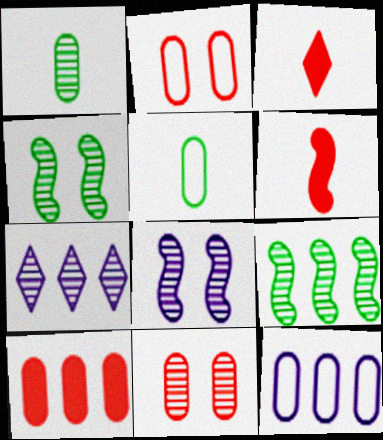[[2, 5, 12], 
[3, 4, 12]]